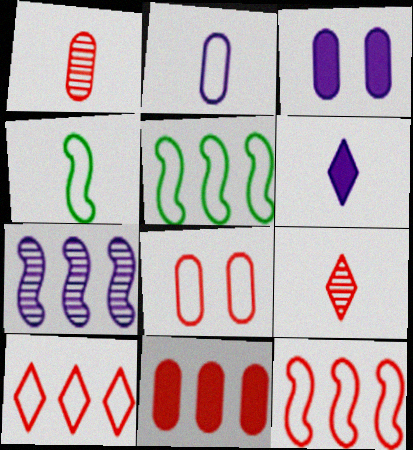[[1, 4, 6], 
[1, 8, 11], 
[3, 5, 9]]